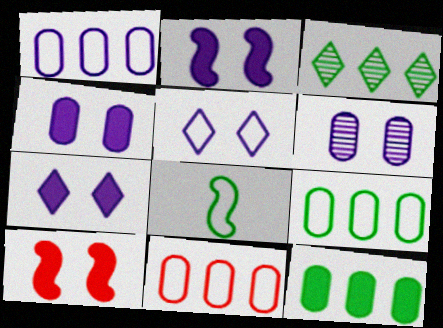[[1, 9, 11], 
[2, 4, 7], 
[2, 5, 6], 
[5, 8, 11]]